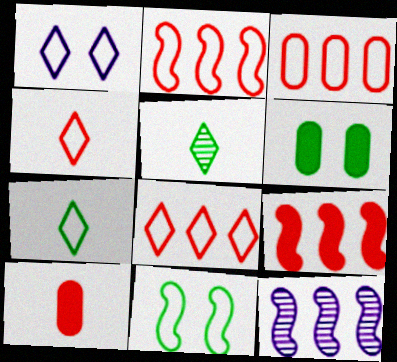[[1, 7, 8], 
[2, 3, 8], 
[4, 6, 12]]